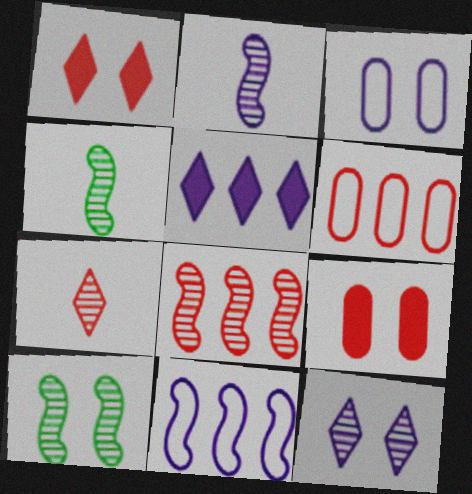[[1, 3, 10], 
[2, 3, 5], 
[2, 8, 10]]